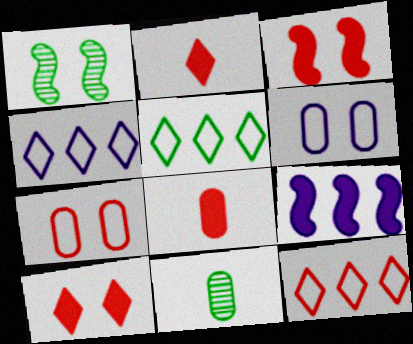[[1, 4, 8], 
[1, 6, 10], 
[3, 4, 11], 
[4, 5, 12]]